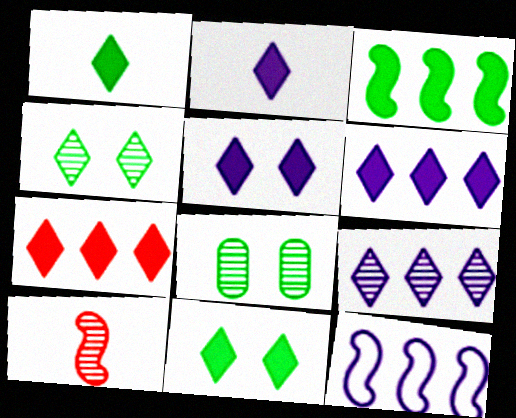[[1, 5, 7], 
[2, 5, 6], 
[2, 7, 11], 
[8, 9, 10]]